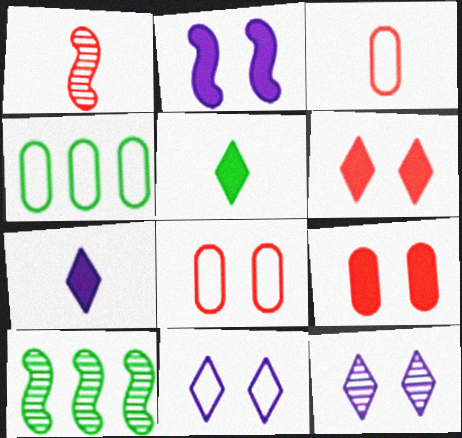[[7, 8, 10]]